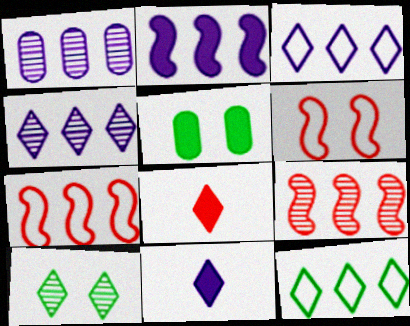[[1, 2, 3], 
[2, 5, 8], 
[3, 8, 10]]